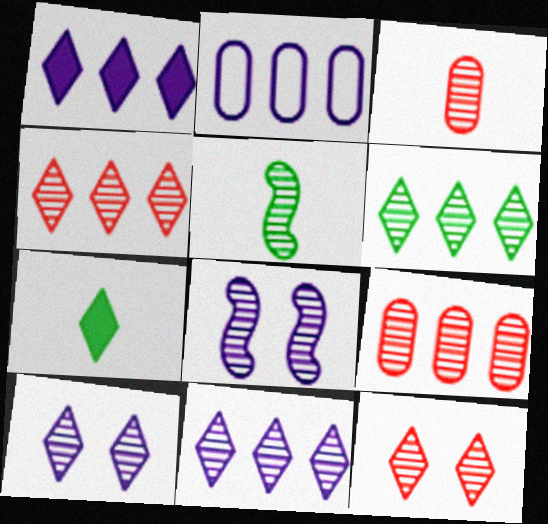[[3, 6, 8], 
[4, 6, 11], 
[5, 9, 10]]